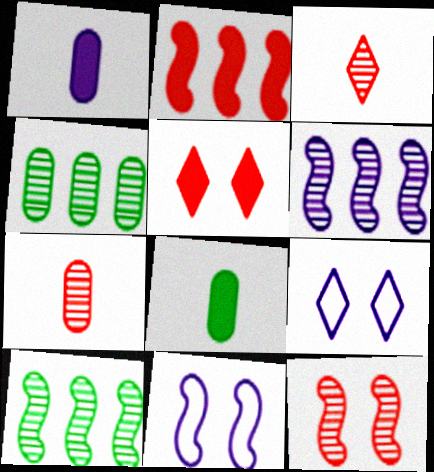[[1, 6, 9]]